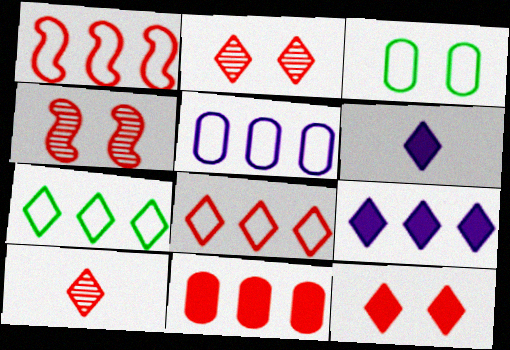[[1, 5, 7], 
[2, 6, 7], 
[8, 10, 12]]